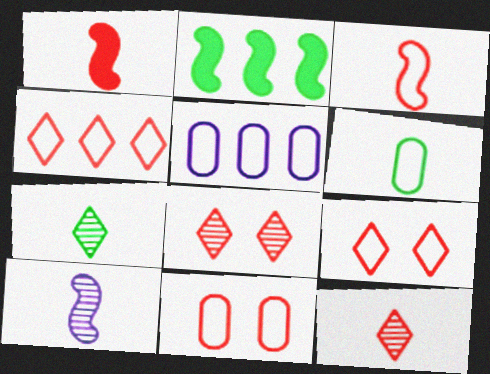[[3, 4, 11], 
[5, 6, 11]]